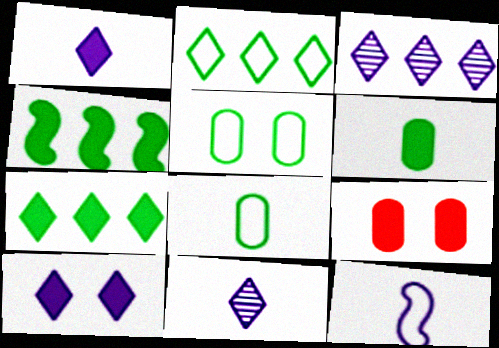[[1, 4, 9]]